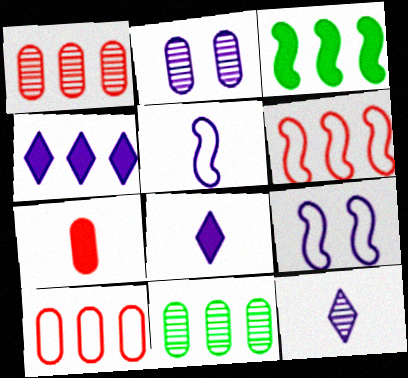[[2, 4, 5], 
[4, 6, 11]]